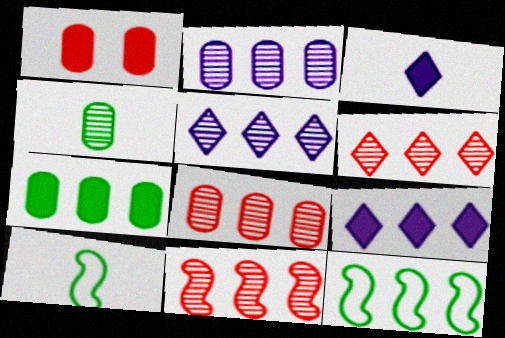[[1, 5, 10], 
[6, 8, 11], 
[8, 9, 12]]